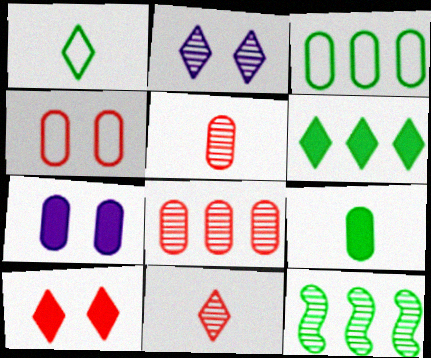[[2, 5, 12], 
[3, 5, 7], 
[3, 6, 12]]